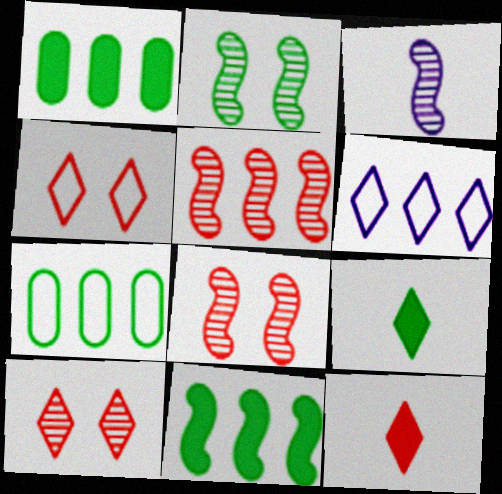[[1, 3, 4], 
[1, 5, 6], 
[2, 3, 5], 
[2, 7, 9], 
[6, 9, 10]]